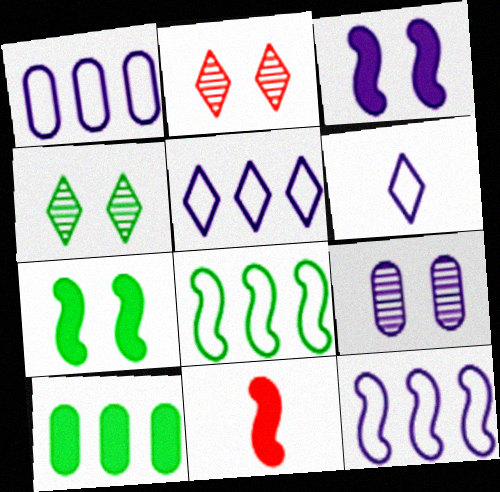[[1, 4, 11], 
[1, 5, 12]]